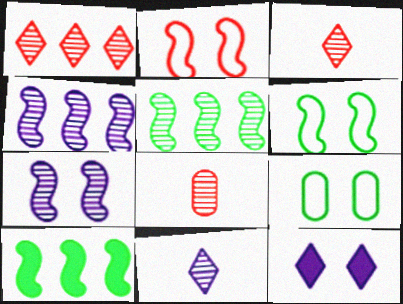[]